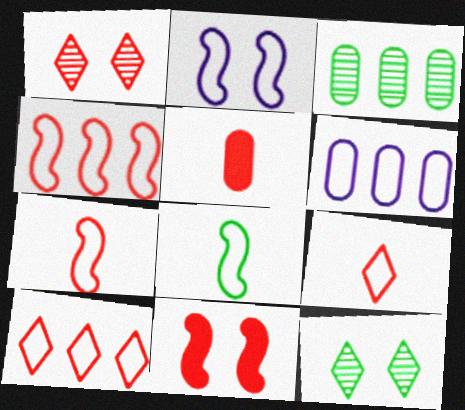[[1, 4, 5], 
[2, 4, 8]]